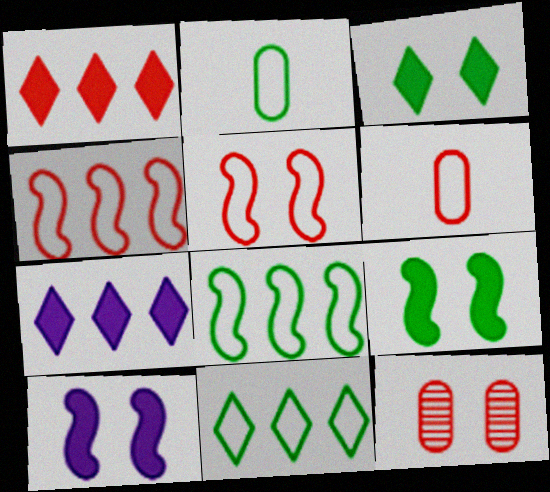[]